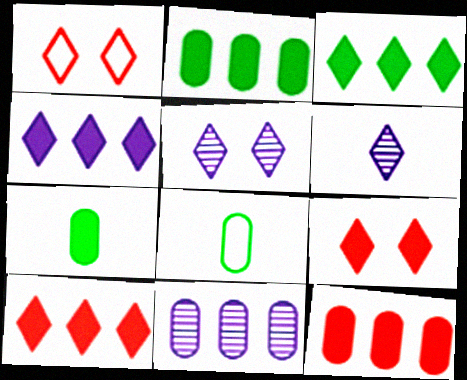[[1, 3, 6], 
[3, 4, 10]]